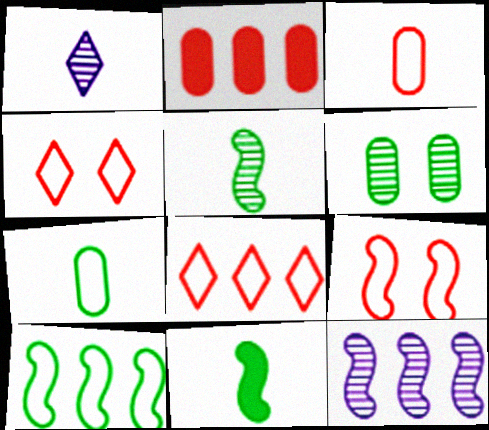[[1, 3, 11], 
[3, 8, 9], 
[9, 11, 12]]